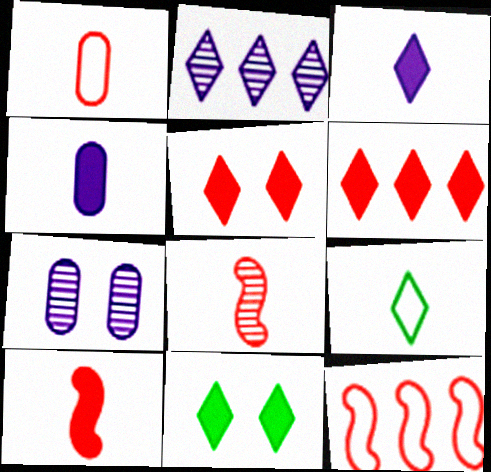[[2, 5, 9], 
[3, 6, 11], 
[4, 8, 9]]